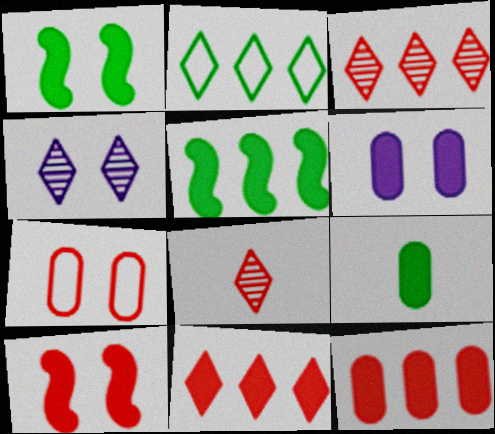[[1, 4, 7], 
[6, 9, 12]]